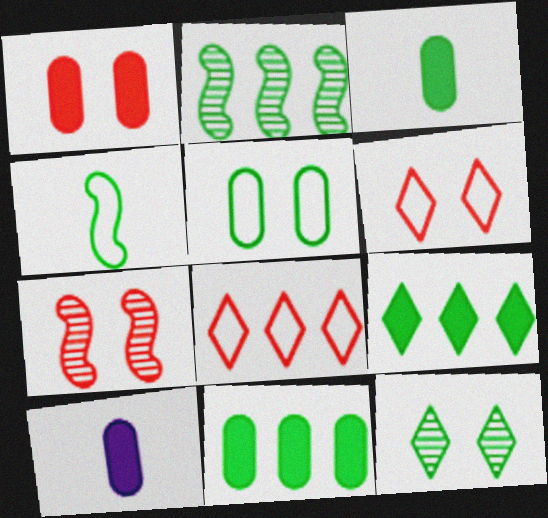[[1, 6, 7], 
[1, 10, 11], 
[2, 6, 10], 
[4, 11, 12]]